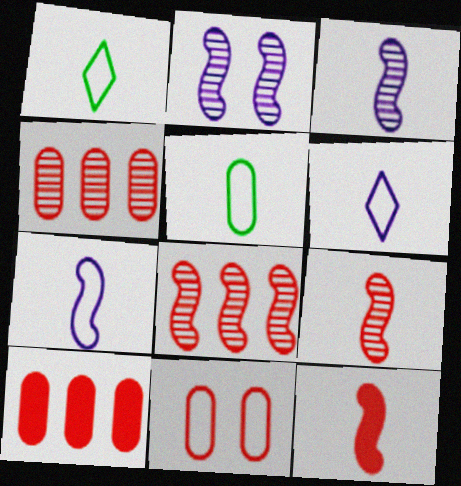[[1, 2, 10]]